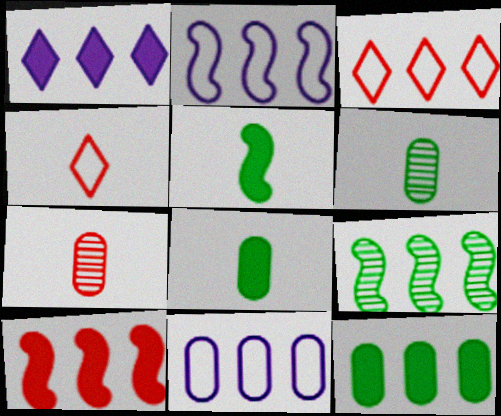[[1, 10, 12], 
[2, 9, 10]]